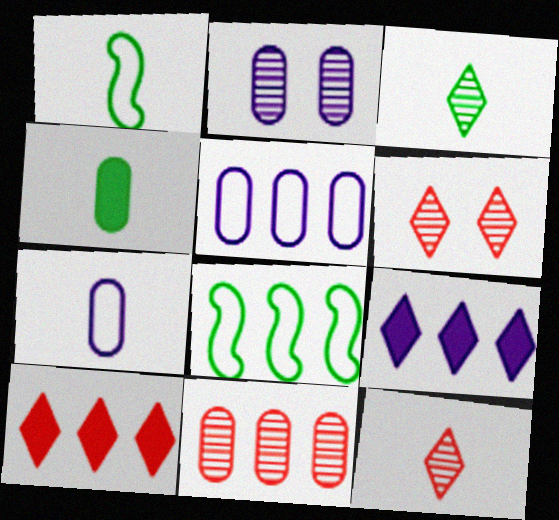[[1, 2, 10], 
[1, 3, 4], 
[8, 9, 11]]